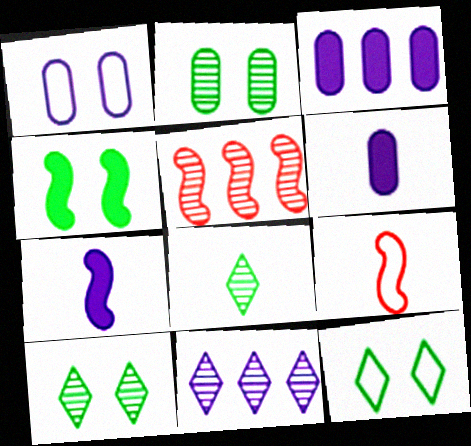[[1, 7, 11], 
[2, 4, 12], 
[3, 9, 10], 
[5, 6, 12], 
[6, 8, 9]]